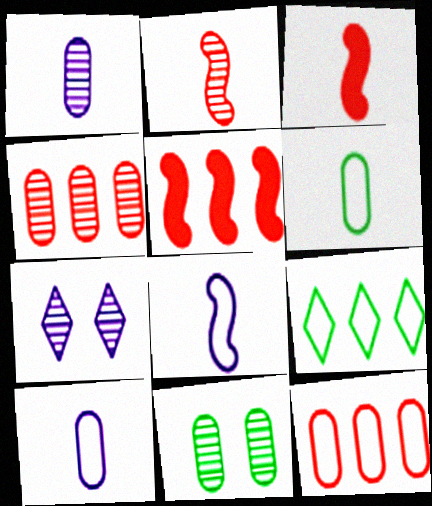[[1, 4, 11], 
[5, 6, 7]]